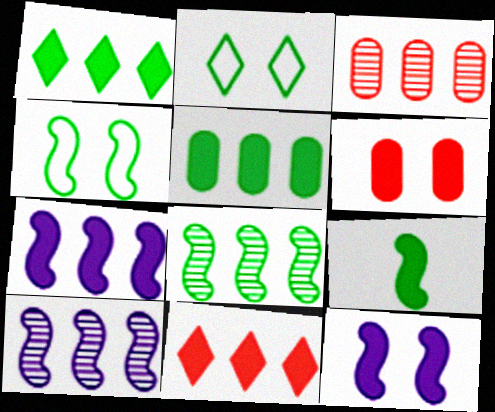[[4, 8, 9], 
[5, 7, 11]]